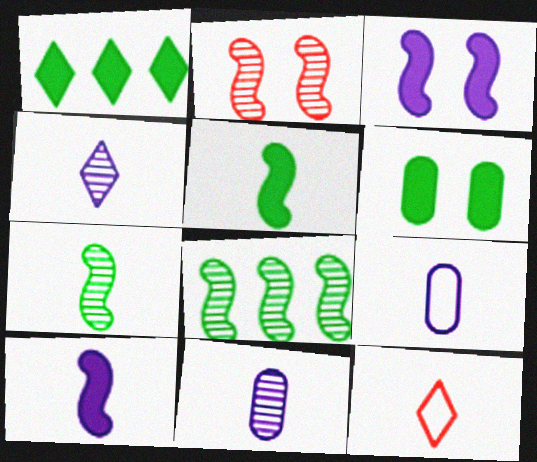[[1, 2, 9], 
[1, 5, 6], 
[4, 9, 10], 
[5, 11, 12]]